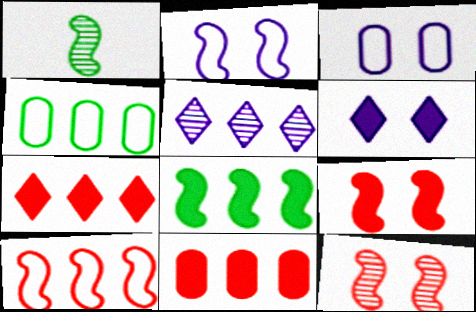[[1, 3, 7]]